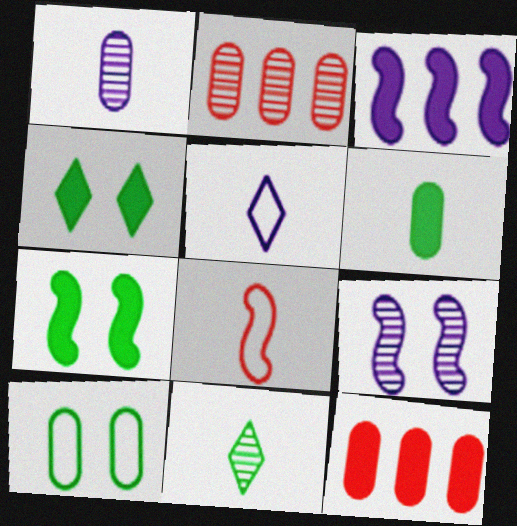[[1, 10, 12], 
[2, 5, 7], 
[2, 9, 11]]